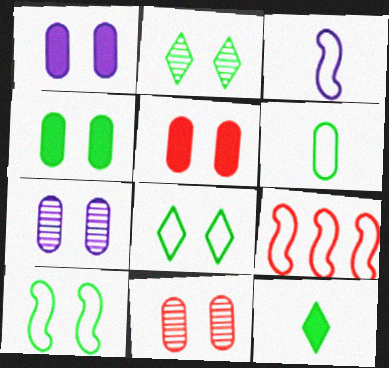[[1, 4, 5], 
[2, 4, 10], 
[3, 9, 10], 
[7, 9, 12]]